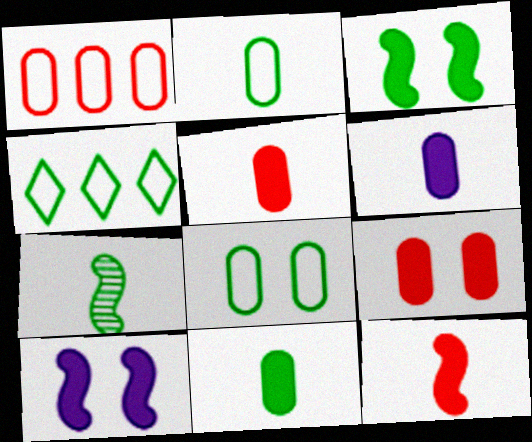[[5, 6, 11]]